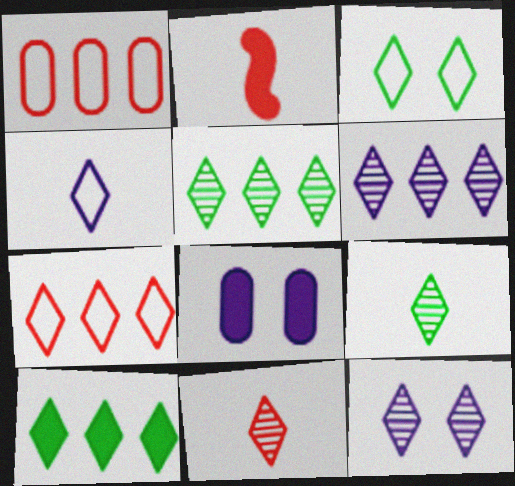[[2, 8, 10], 
[3, 4, 7], 
[3, 9, 10], 
[5, 11, 12], 
[6, 7, 10]]